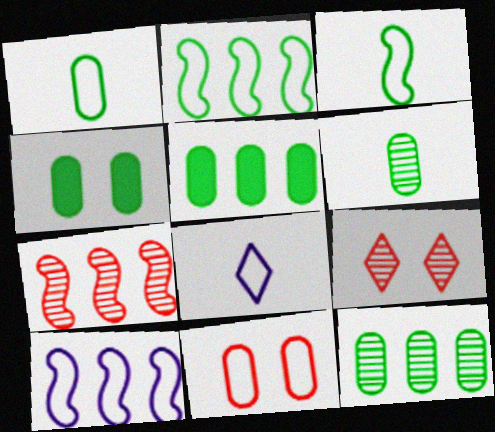[[1, 4, 12], 
[2, 8, 11], 
[4, 7, 8]]